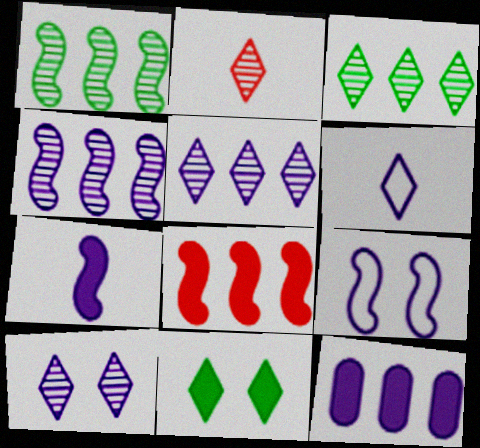[[2, 3, 10], 
[4, 7, 9]]